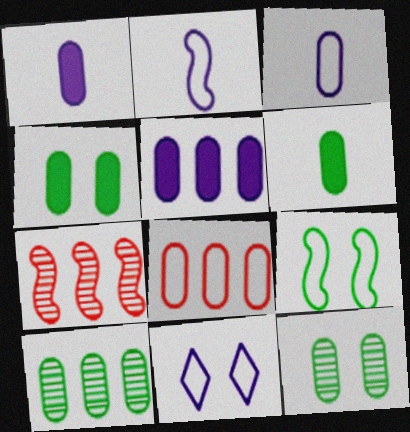[[1, 8, 12], 
[5, 8, 10], 
[6, 7, 11]]